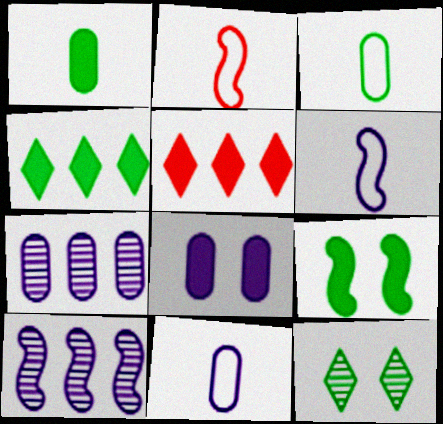[[1, 4, 9], 
[2, 9, 10], 
[7, 8, 11]]